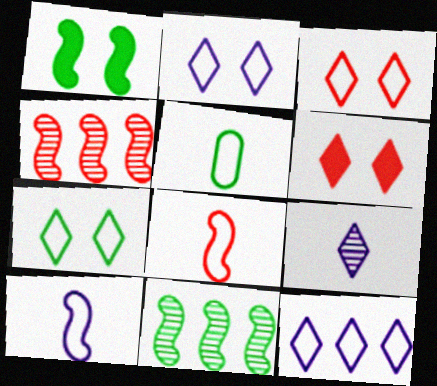[[1, 4, 10], 
[2, 3, 7]]